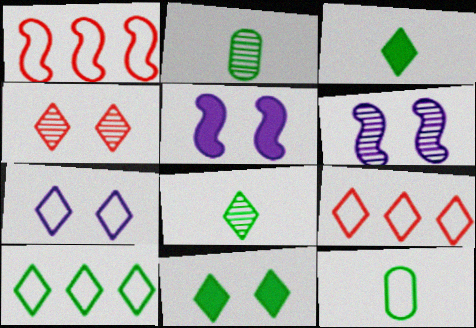[[1, 7, 12], 
[2, 5, 9], 
[4, 7, 11], 
[8, 10, 11]]